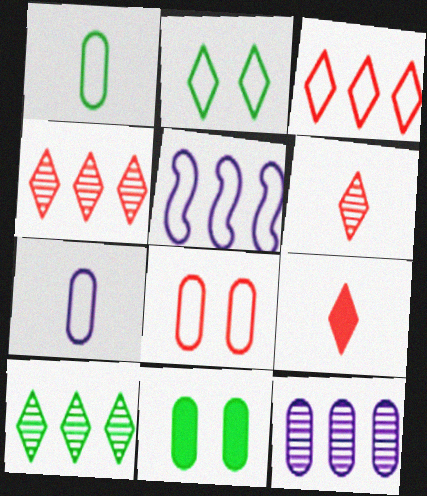[[5, 6, 11]]